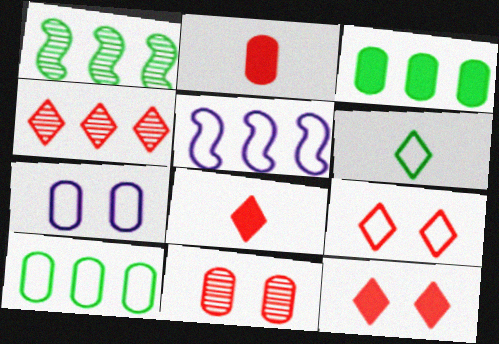[[1, 7, 8], 
[3, 4, 5], 
[4, 8, 9]]